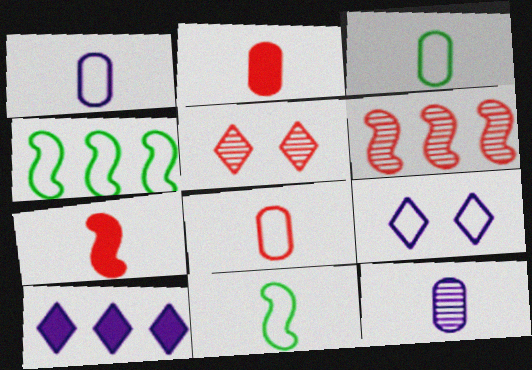[[1, 3, 8], 
[2, 3, 12], 
[4, 8, 9]]